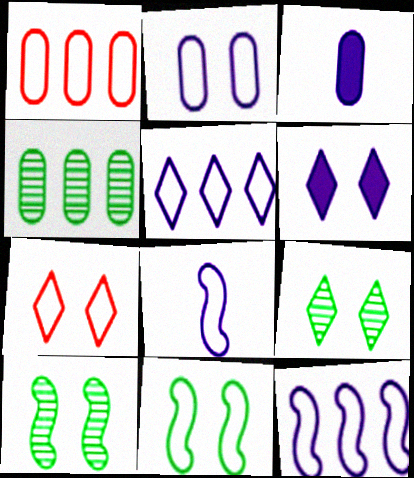[[2, 5, 8], 
[2, 7, 11], 
[6, 7, 9]]